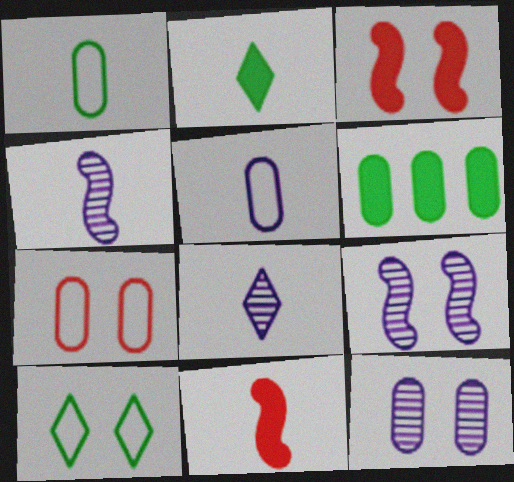[[1, 8, 11], 
[3, 10, 12]]